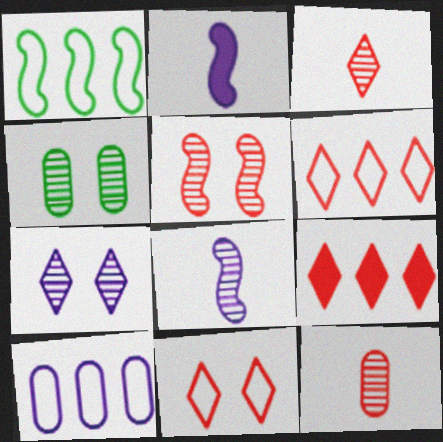[[1, 2, 5], 
[1, 6, 10], 
[2, 4, 6], 
[2, 7, 10], 
[3, 9, 11], 
[4, 5, 7]]